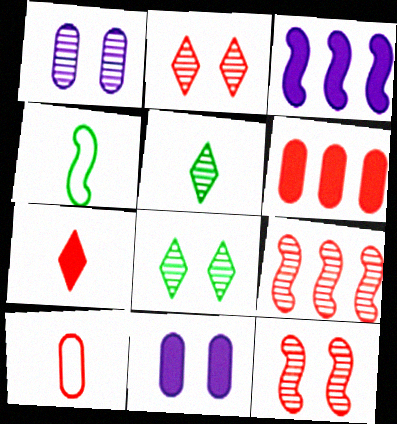[[1, 5, 9], 
[1, 8, 12], 
[3, 4, 12], 
[3, 8, 10]]